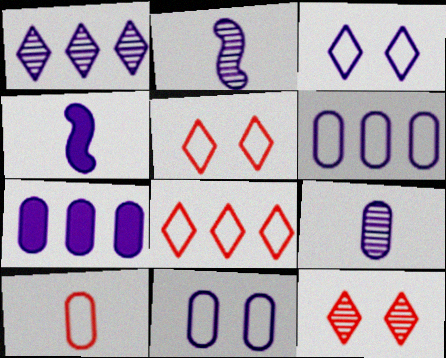[[1, 4, 11], 
[2, 3, 7], 
[7, 9, 11]]